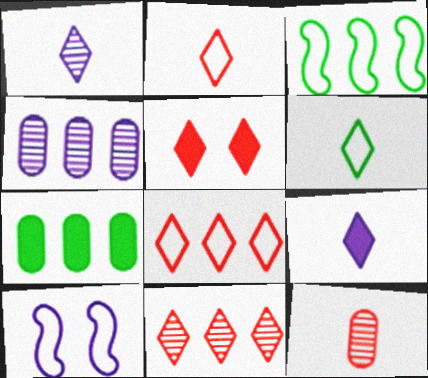[[2, 5, 11], 
[4, 9, 10]]